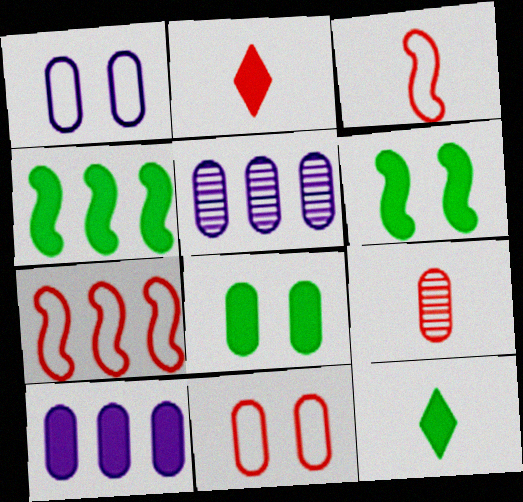[[2, 3, 9], 
[2, 6, 10], 
[4, 8, 12]]